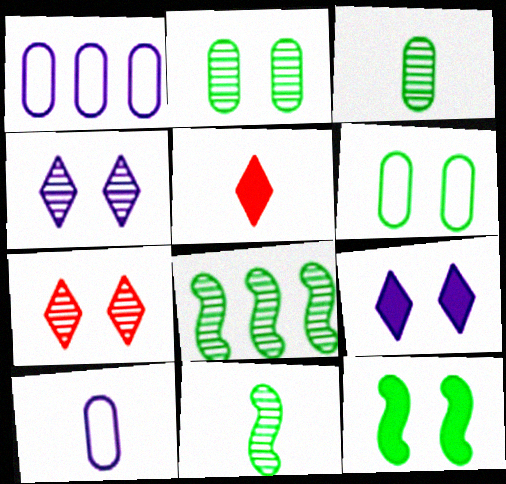[[5, 10, 11]]